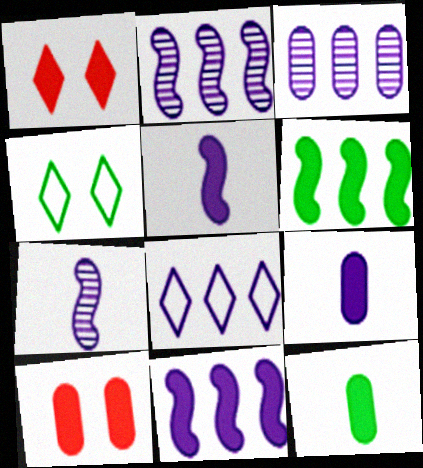[[1, 6, 9], 
[1, 11, 12], 
[3, 8, 11]]